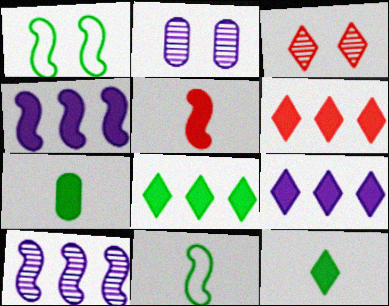[[1, 5, 10], 
[2, 6, 11], 
[6, 8, 9]]